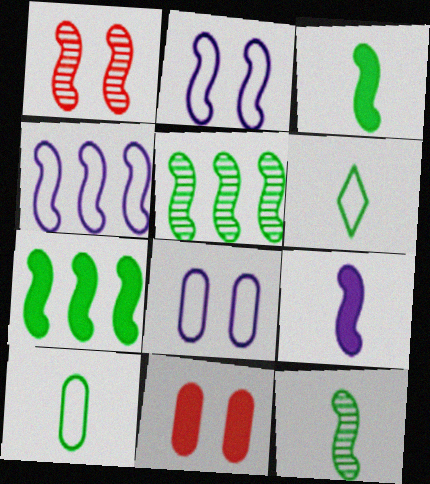[[1, 3, 4]]